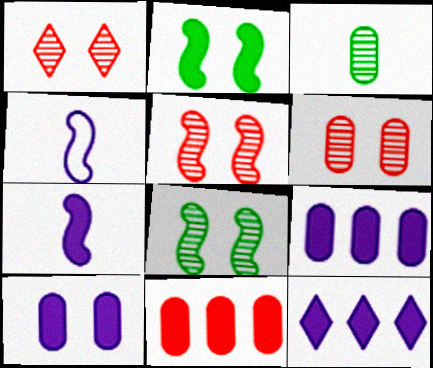[[1, 5, 6], 
[7, 10, 12]]